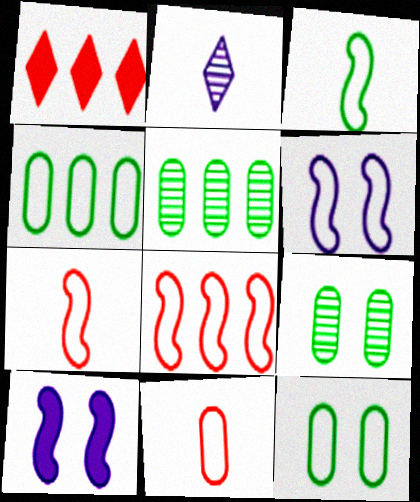[[3, 6, 8]]